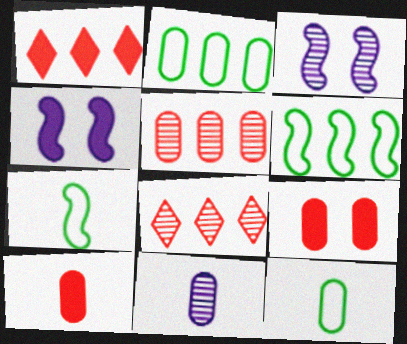[[1, 3, 12], 
[2, 9, 11], 
[4, 8, 12], 
[10, 11, 12]]